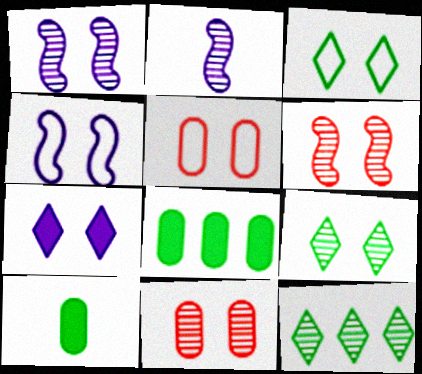[[1, 9, 11], 
[2, 11, 12], 
[3, 4, 5]]